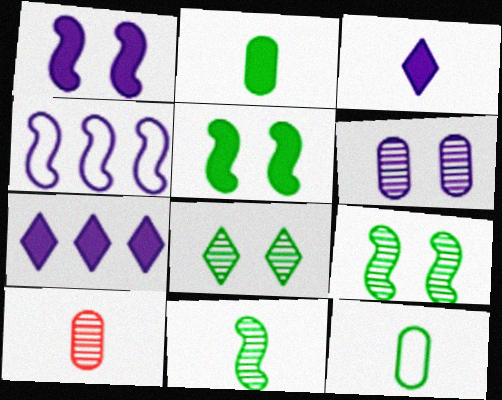[[3, 4, 6]]